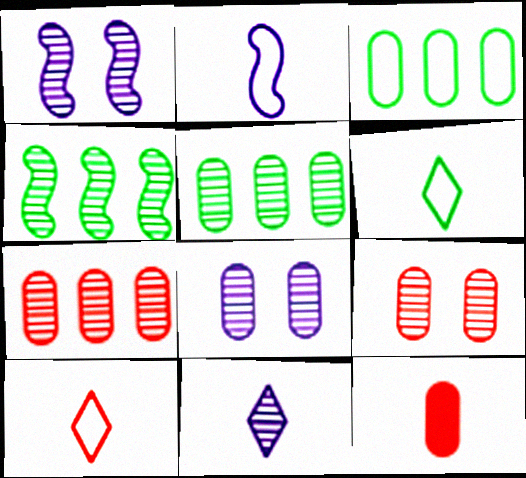[[3, 8, 12], 
[4, 9, 11]]